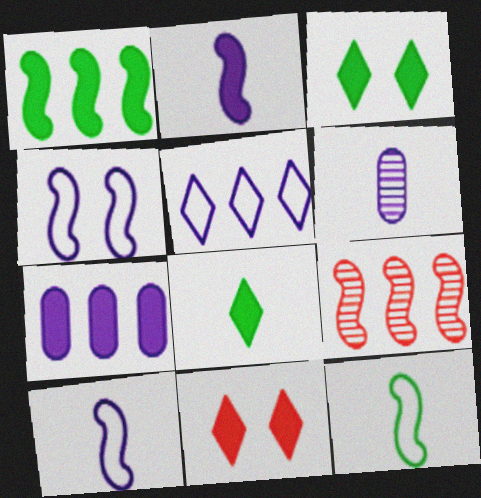[]